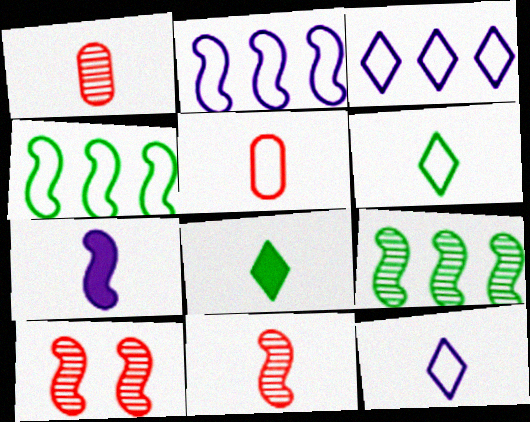[[1, 6, 7], 
[4, 7, 10]]